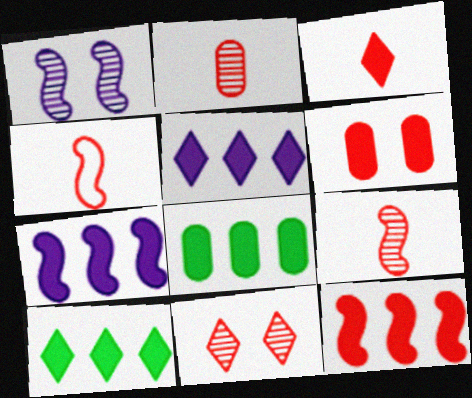[[2, 3, 4], 
[3, 6, 12], 
[5, 8, 12]]